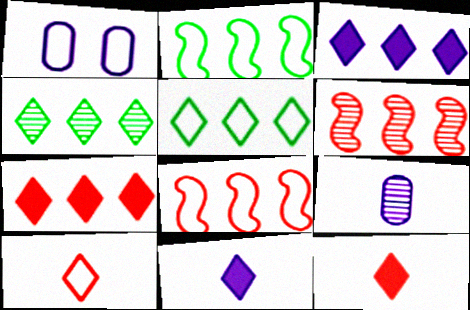[[1, 2, 10]]